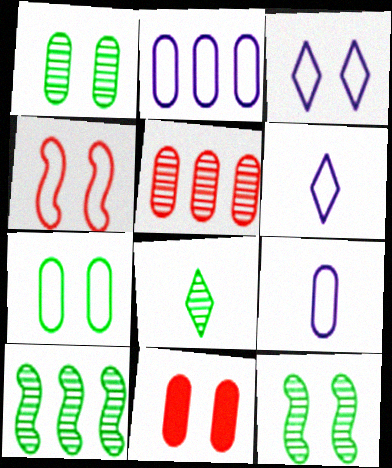[[1, 8, 10], 
[3, 4, 7], 
[3, 11, 12], 
[6, 10, 11]]